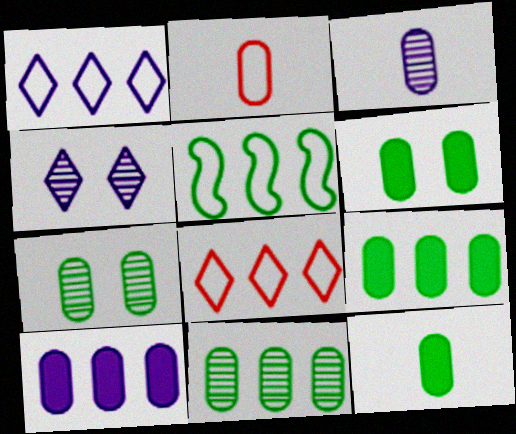[[2, 3, 12], 
[2, 7, 10], 
[6, 9, 12]]